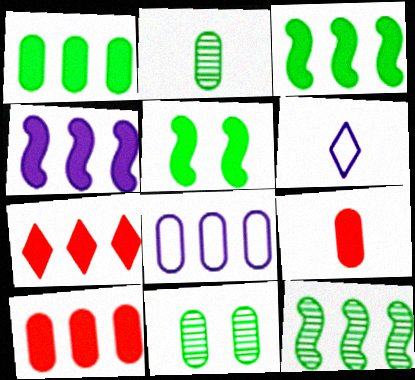[[1, 4, 7], 
[7, 8, 12], 
[8, 9, 11]]